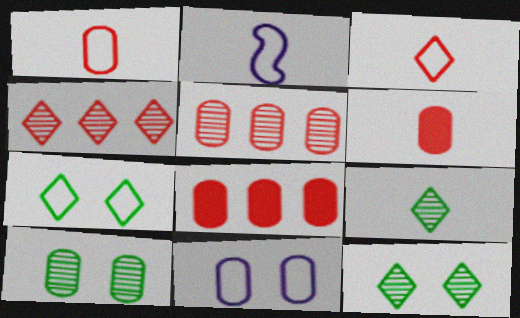[[2, 6, 9], 
[2, 8, 12]]